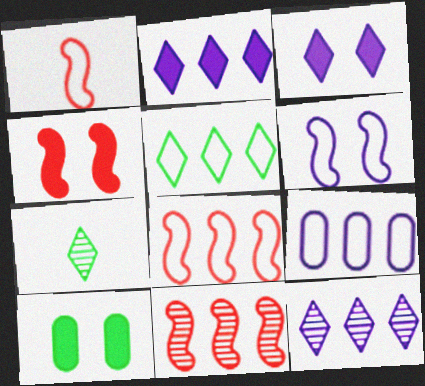[[1, 4, 11], 
[1, 10, 12], 
[3, 4, 10], 
[4, 7, 9], 
[5, 8, 9]]